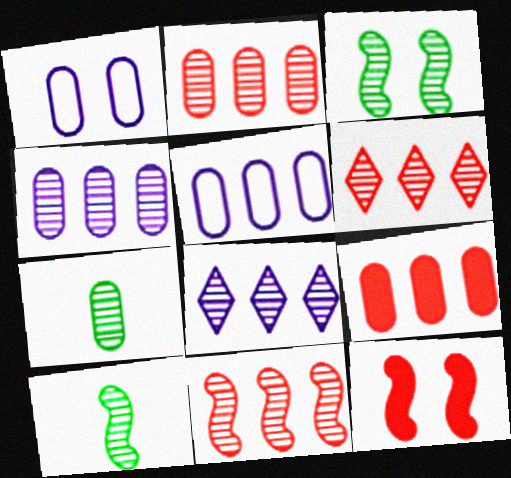[[1, 7, 9], 
[2, 6, 11]]